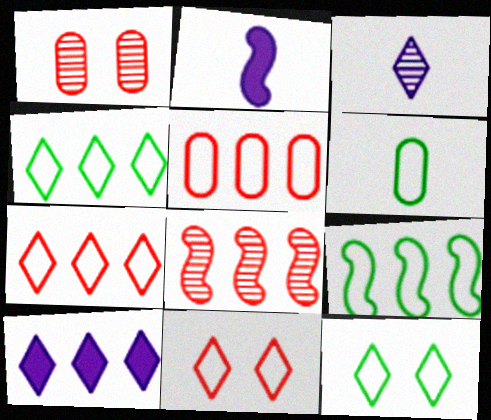[[1, 2, 4], 
[6, 9, 12]]